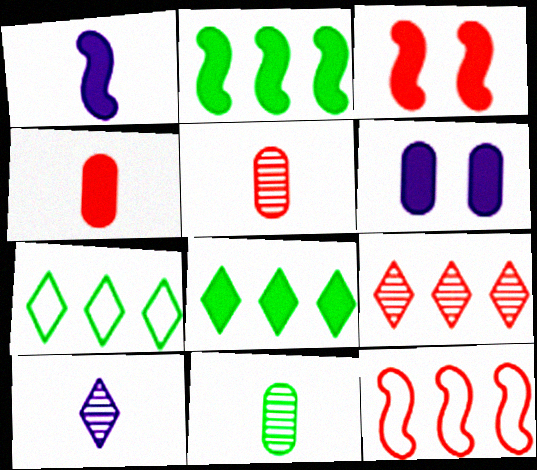[[1, 2, 3]]